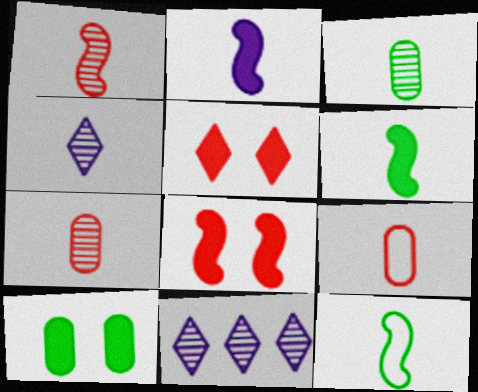[[1, 2, 12], 
[1, 3, 4], 
[4, 6, 9]]